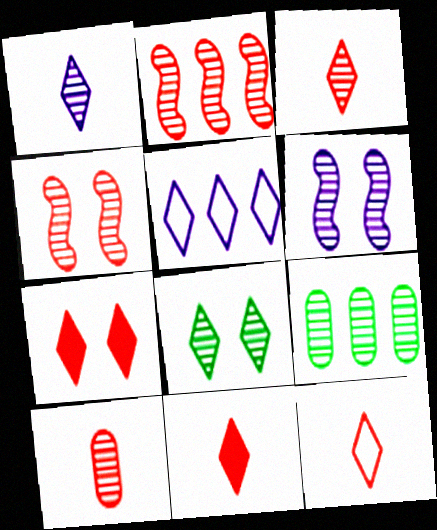[[1, 4, 9], 
[3, 6, 9], 
[3, 11, 12], 
[5, 8, 11]]